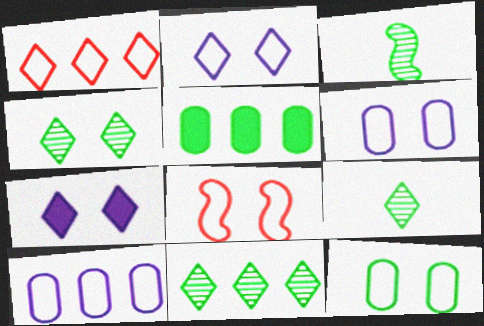[[1, 7, 9], 
[2, 8, 12], 
[4, 9, 11]]